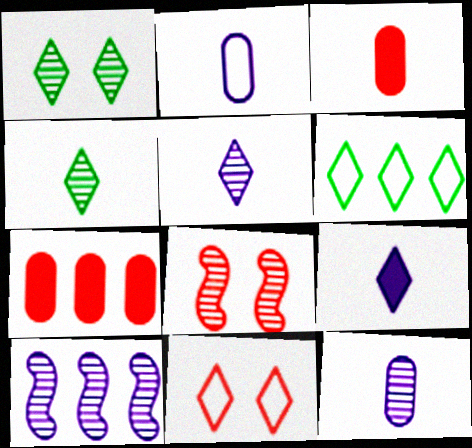[[6, 7, 10]]